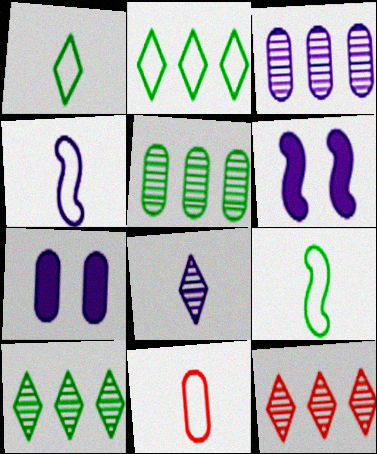[[1, 4, 11], 
[5, 7, 11], 
[6, 10, 11], 
[7, 9, 12]]